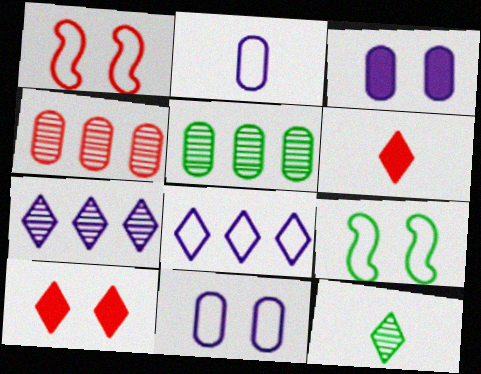[[1, 4, 6], 
[8, 10, 12]]